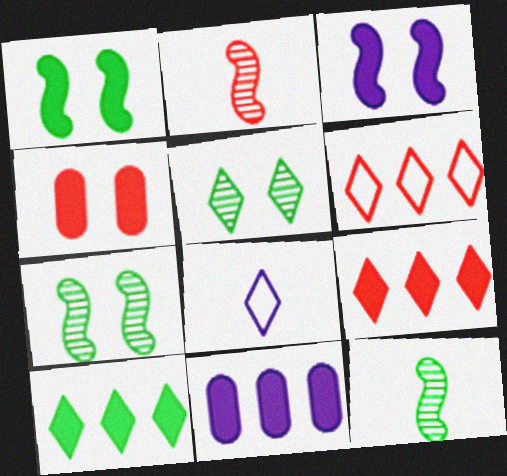[[2, 4, 6], 
[5, 8, 9]]